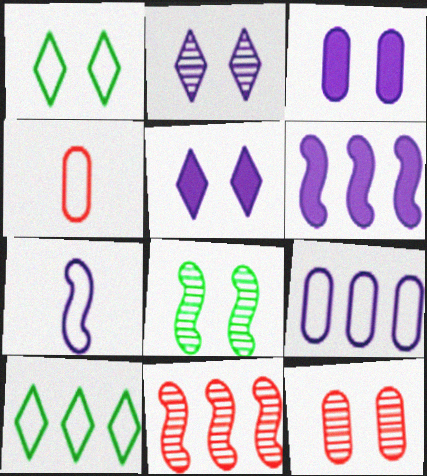[[2, 8, 12]]